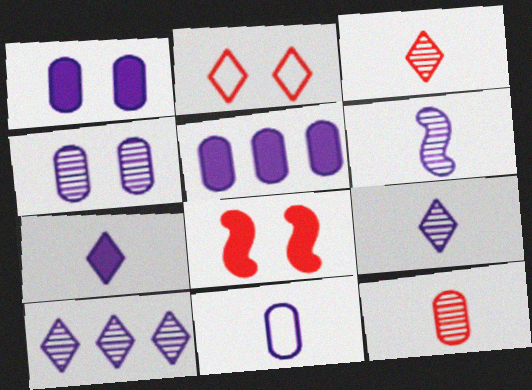[[4, 5, 11], 
[4, 6, 10], 
[6, 7, 11]]